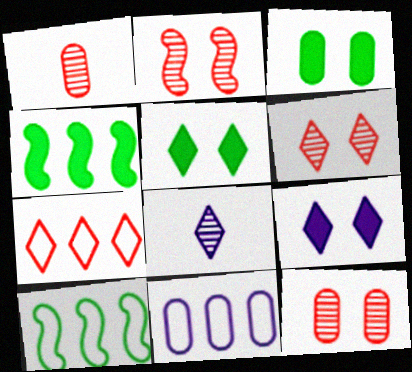[[1, 3, 11], 
[1, 9, 10], 
[2, 6, 12], 
[5, 7, 8], 
[7, 10, 11]]